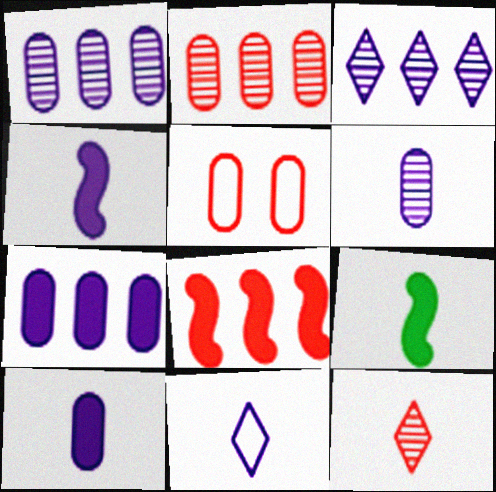[[3, 5, 9], 
[4, 6, 11], 
[5, 8, 12]]